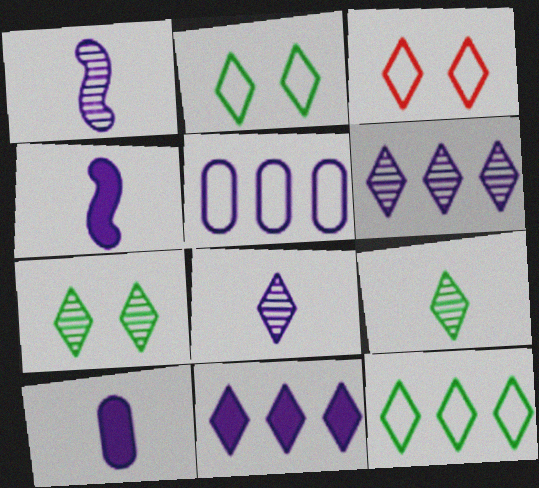[[3, 9, 11]]